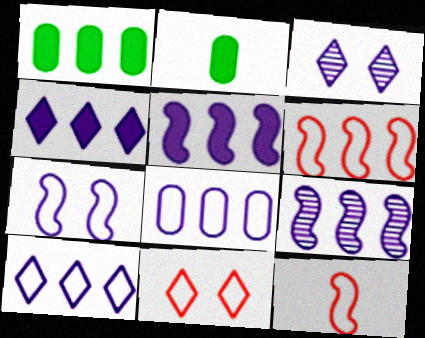[[1, 3, 12], 
[2, 3, 6], 
[2, 9, 11], 
[4, 8, 9]]